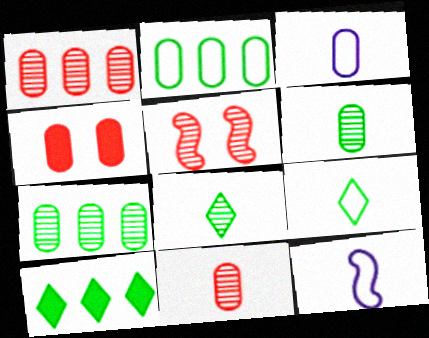[[3, 4, 7], 
[3, 5, 10]]